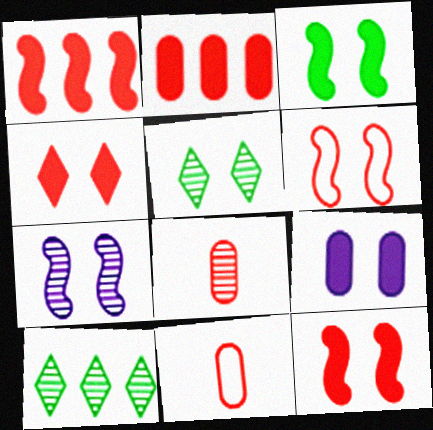[[3, 4, 9], 
[3, 6, 7], 
[5, 6, 9], 
[7, 8, 10]]